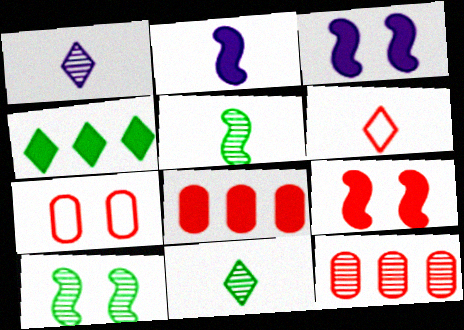[[1, 10, 12], 
[6, 9, 12]]